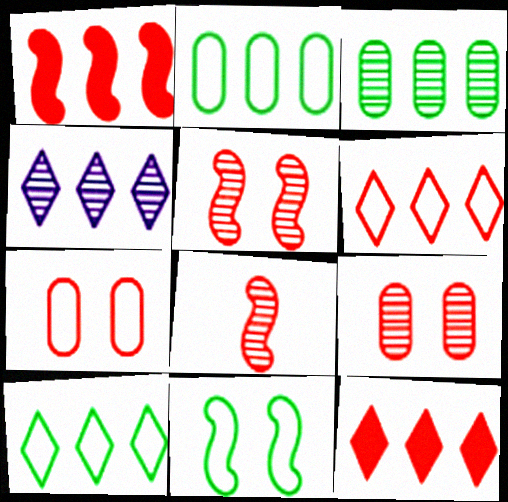[[1, 2, 4], 
[4, 10, 12], 
[7, 8, 12]]